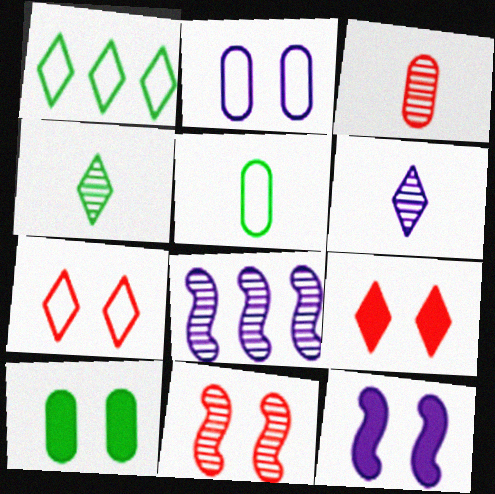[[1, 3, 12], 
[1, 6, 9], 
[5, 8, 9], 
[9, 10, 12]]